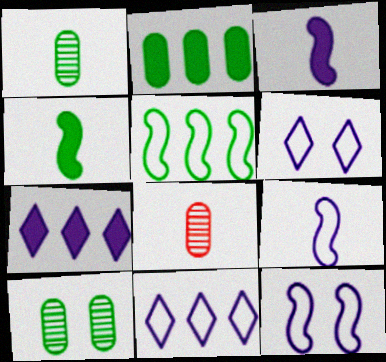[]